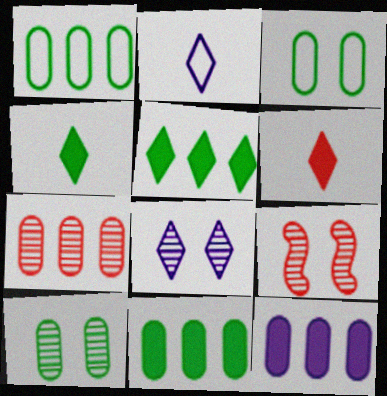[[1, 7, 12], 
[2, 9, 11], 
[8, 9, 10]]